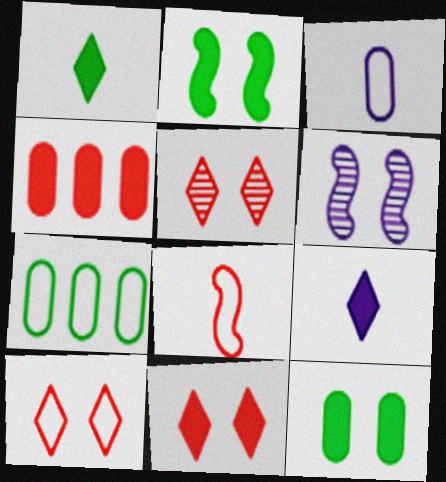[[2, 4, 9], 
[4, 5, 8], 
[5, 10, 11], 
[6, 10, 12]]